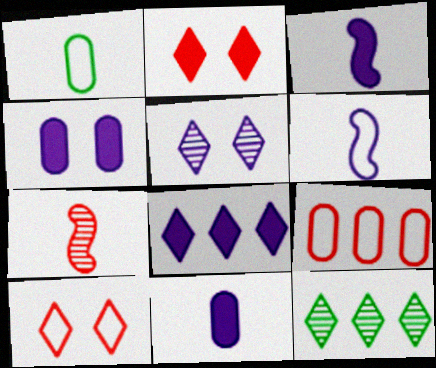[[2, 7, 9], 
[3, 4, 8]]